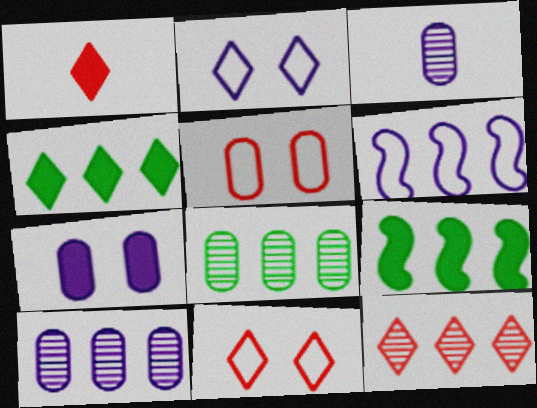[[1, 7, 9], 
[1, 11, 12], 
[3, 9, 11]]